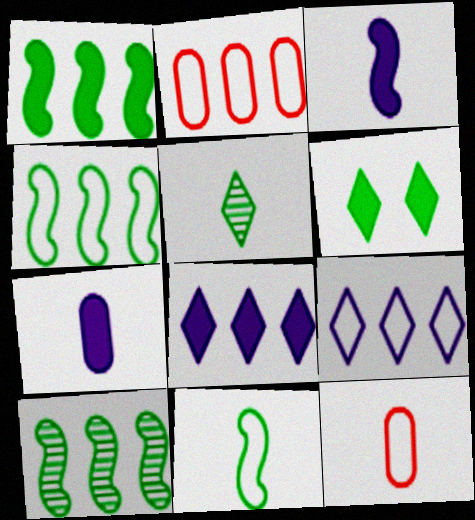[[1, 4, 10], 
[2, 4, 9], 
[2, 8, 10], 
[3, 5, 12]]